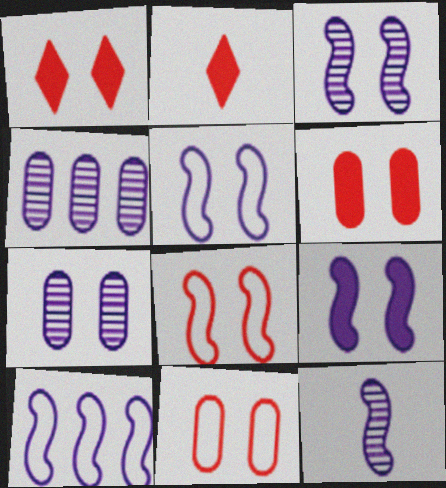[[3, 5, 9], 
[9, 10, 12]]